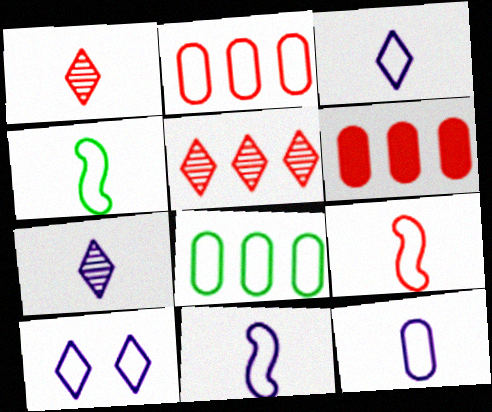[[2, 4, 10], 
[3, 11, 12], 
[4, 9, 11], 
[8, 9, 10]]